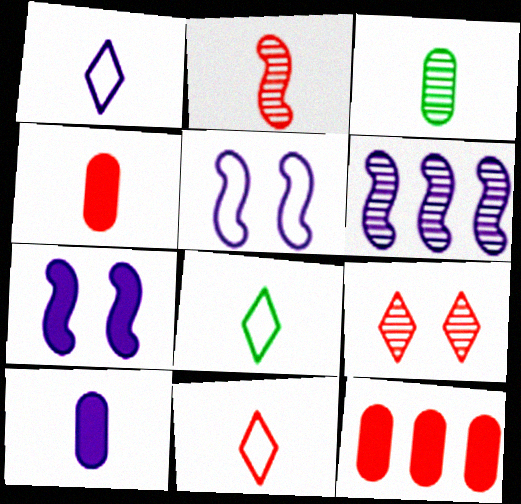[[1, 8, 11], 
[2, 4, 11], 
[2, 8, 10], 
[3, 6, 9]]